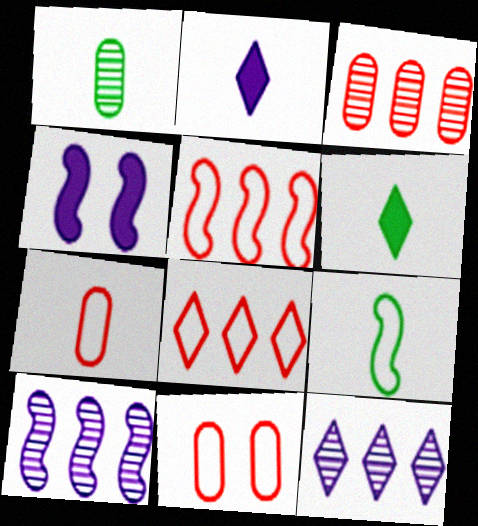[[1, 4, 8], 
[1, 6, 9], 
[6, 10, 11]]